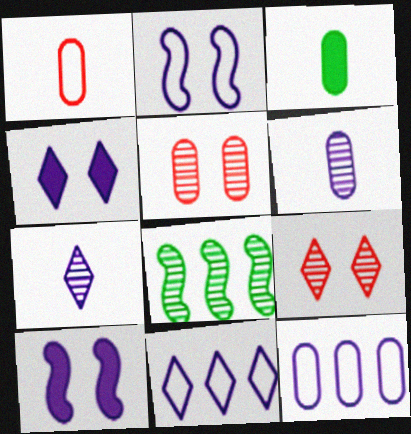[[1, 3, 6], 
[1, 4, 8], 
[3, 5, 12], 
[4, 7, 11], 
[5, 7, 8], 
[6, 8, 9], 
[6, 10, 11], 
[7, 10, 12]]